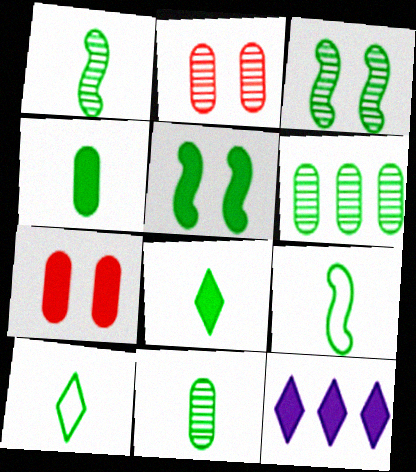[[1, 4, 10], 
[2, 9, 12], 
[5, 6, 10], 
[8, 9, 11]]